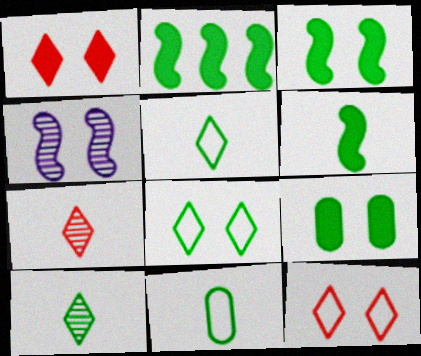[[2, 3, 6], 
[4, 9, 12], 
[6, 10, 11]]